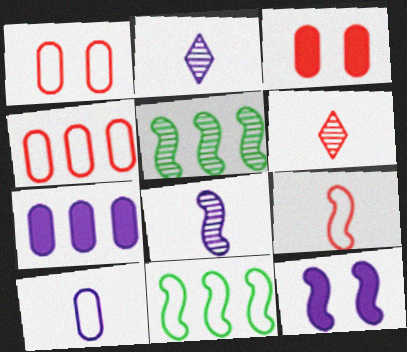[[2, 3, 11], 
[5, 9, 12]]